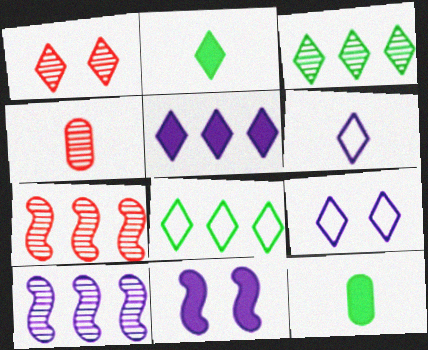[[1, 4, 7], 
[4, 8, 11], 
[7, 9, 12]]